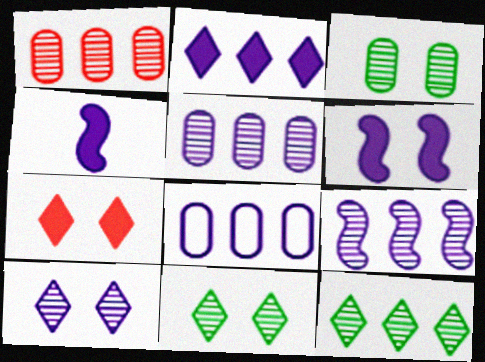[[1, 9, 12], 
[2, 8, 9], 
[4, 8, 10]]